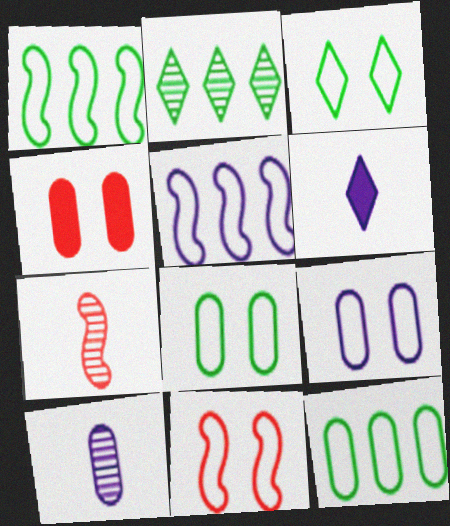[[3, 9, 11], 
[4, 10, 12]]